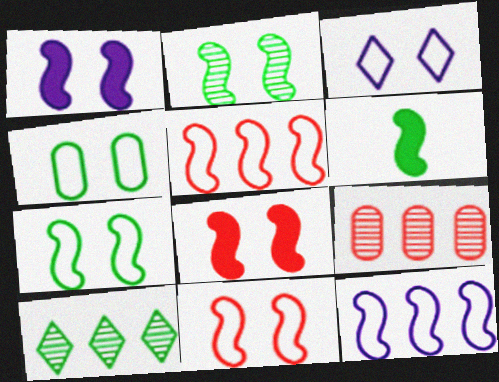[[1, 2, 11], 
[3, 4, 11], 
[3, 6, 9], 
[4, 6, 10]]